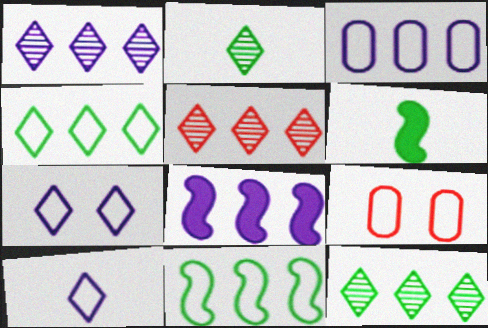[[1, 3, 8], 
[1, 5, 12], 
[1, 6, 9], 
[2, 8, 9], 
[9, 10, 11]]